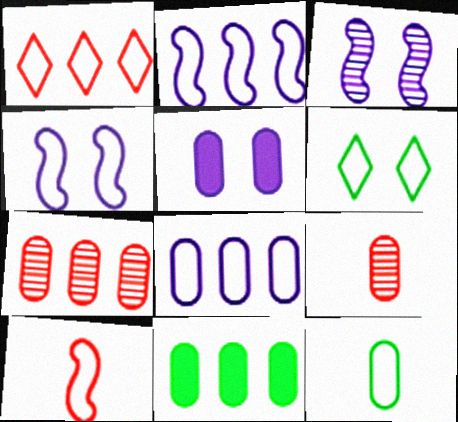[[1, 4, 12], 
[5, 7, 12], 
[6, 8, 10], 
[7, 8, 11]]